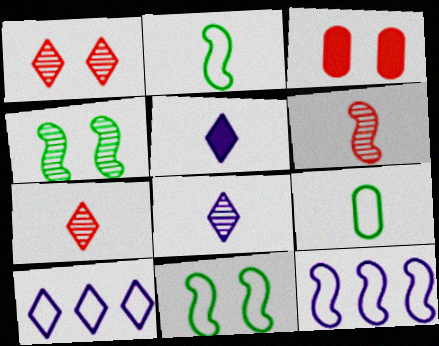[[5, 6, 9]]